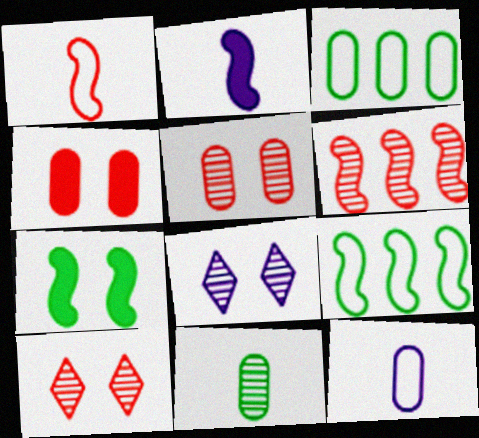[[2, 3, 10], 
[6, 8, 11]]